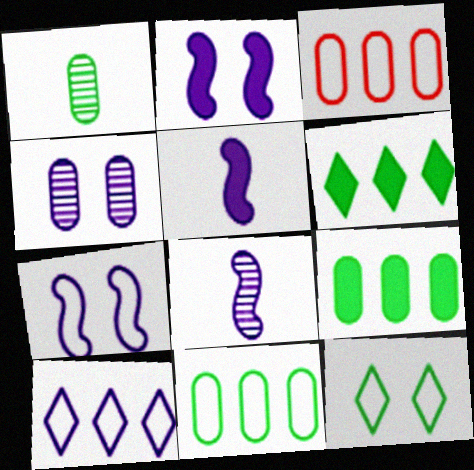[[4, 5, 10]]